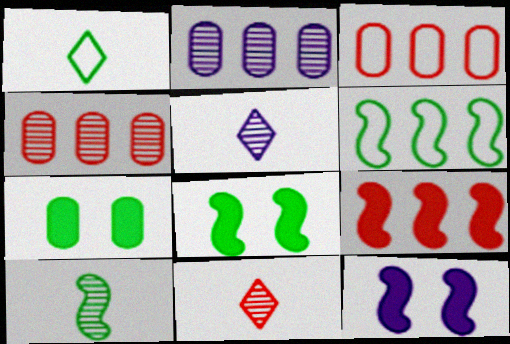[[1, 4, 12], 
[3, 5, 8], 
[6, 8, 10]]